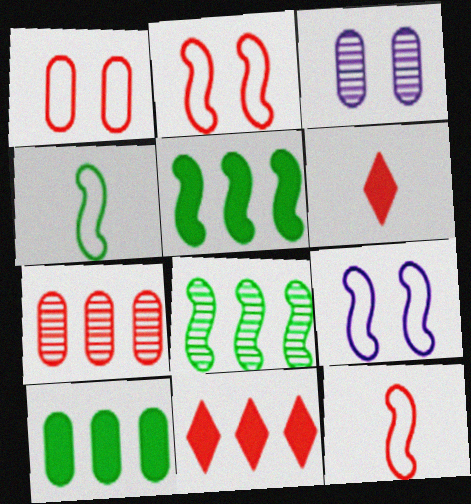[[2, 6, 7], 
[3, 4, 11]]